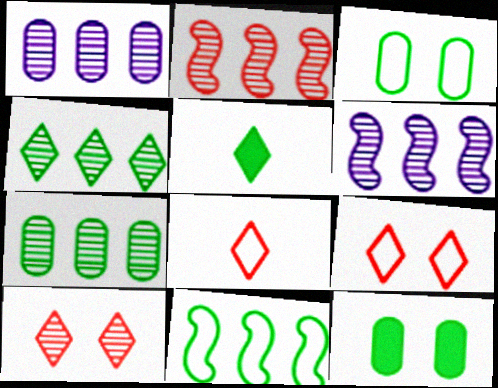[[1, 2, 4], 
[6, 8, 12]]